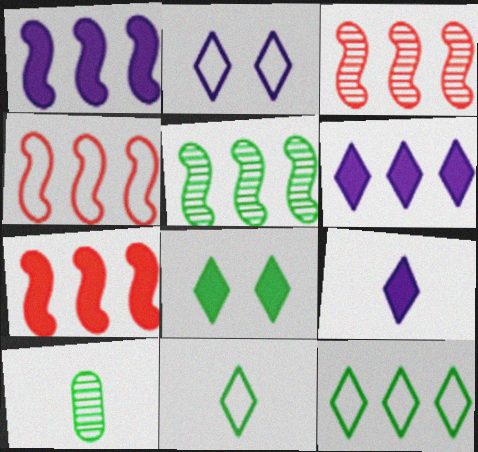[[1, 4, 5], 
[2, 7, 10], 
[3, 4, 7]]